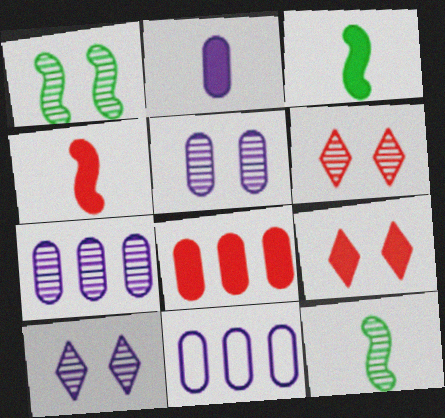[[1, 5, 6], 
[2, 5, 11], 
[3, 6, 11], 
[4, 8, 9], 
[6, 7, 12], 
[9, 11, 12]]